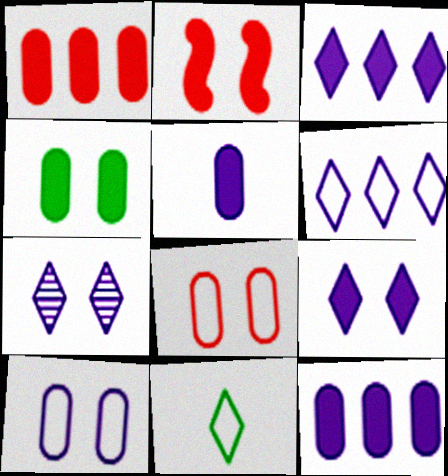[[1, 4, 5], 
[2, 4, 9]]